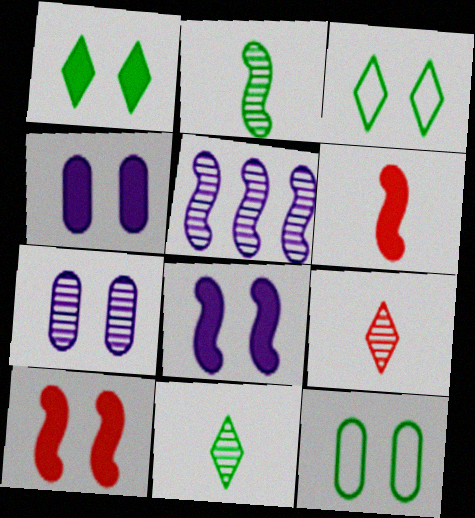[[1, 4, 10], 
[3, 7, 10]]